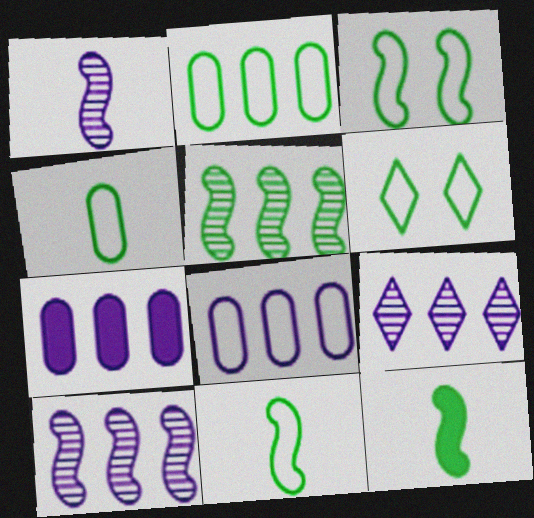[[2, 6, 11], 
[3, 5, 12]]